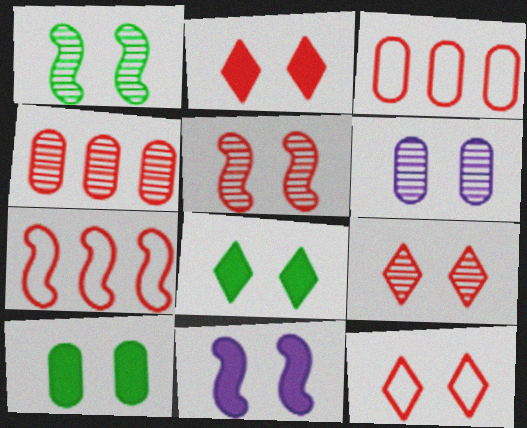[[1, 6, 9], 
[2, 9, 12], 
[2, 10, 11]]